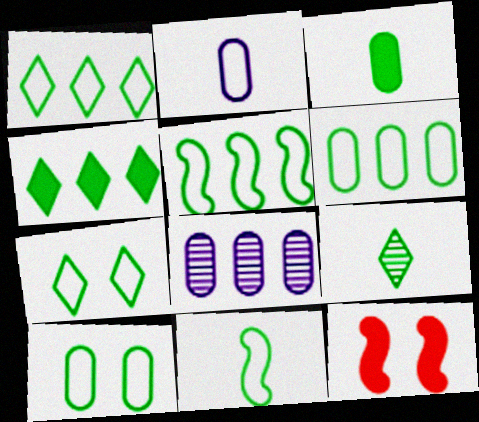[[1, 5, 6], 
[1, 10, 11], 
[3, 9, 11], 
[4, 7, 9], 
[6, 7, 11]]